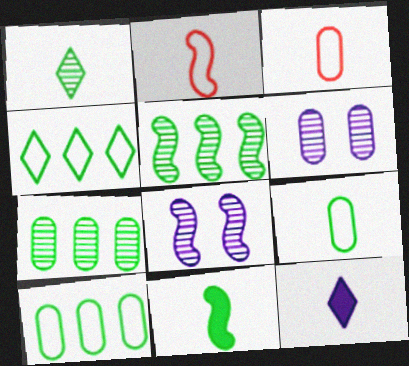[[1, 9, 11]]